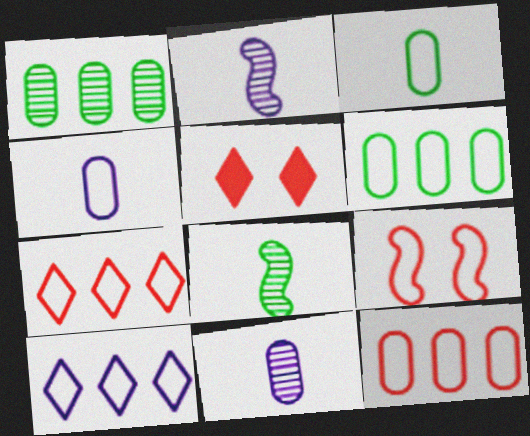[[2, 5, 6], 
[3, 9, 10]]